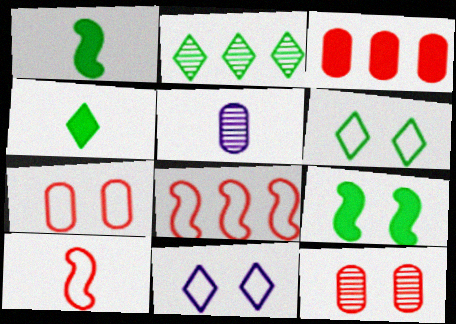[[2, 4, 6], 
[4, 5, 10], 
[9, 11, 12]]